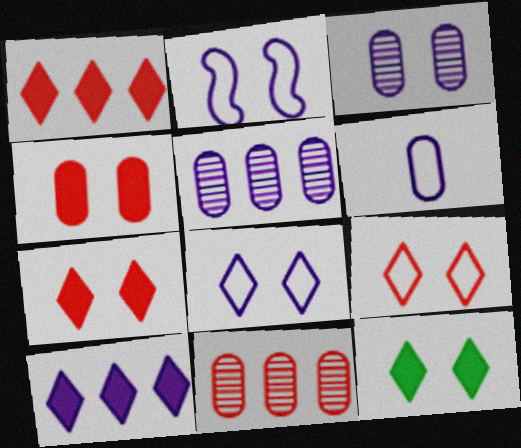[]